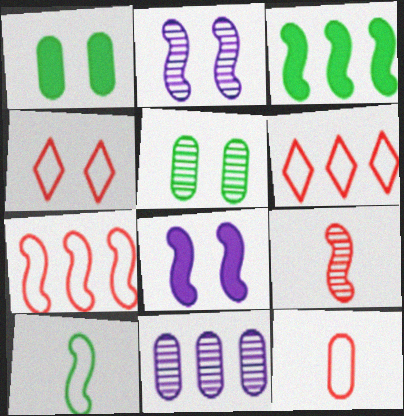[[1, 2, 4], 
[1, 11, 12], 
[3, 6, 11], 
[4, 5, 8], 
[4, 7, 12]]